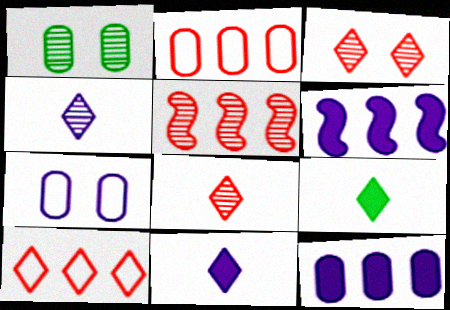[[1, 4, 5], 
[4, 6, 7], 
[5, 7, 9]]